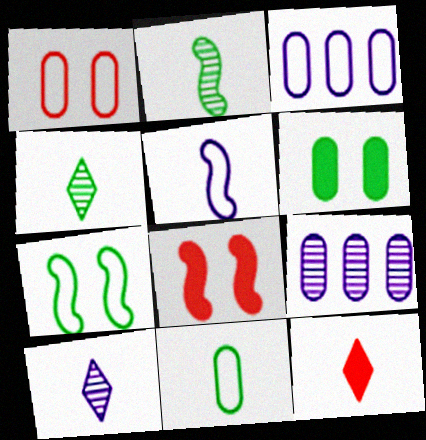[[1, 3, 11], 
[3, 4, 8], 
[7, 9, 12]]